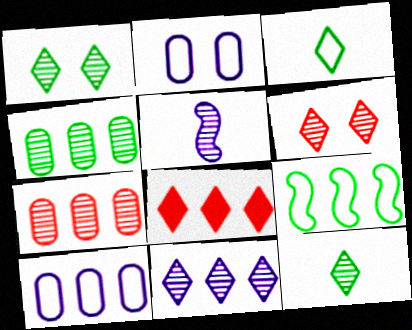[[1, 5, 7], 
[4, 5, 6], 
[6, 11, 12]]